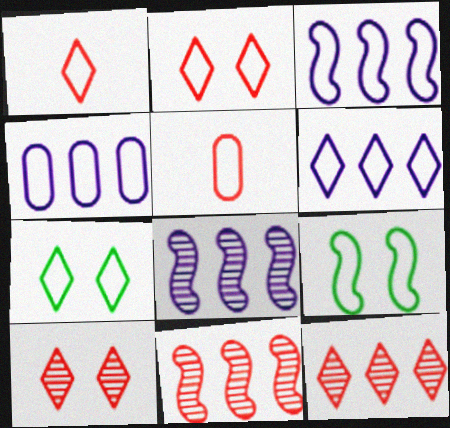[[1, 4, 9], 
[1, 6, 7], 
[3, 4, 6], 
[3, 5, 7], 
[5, 6, 9]]